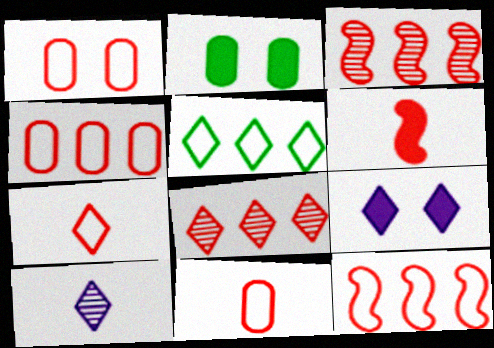[[1, 4, 11], 
[1, 6, 8], 
[1, 7, 12], 
[2, 10, 12]]